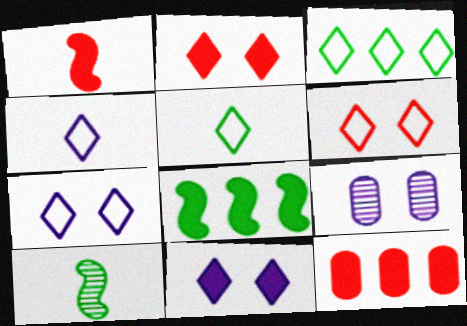[[1, 2, 12], 
[1, 3, 9], 
[3, 4, 6], 
[7, 10, 12]]